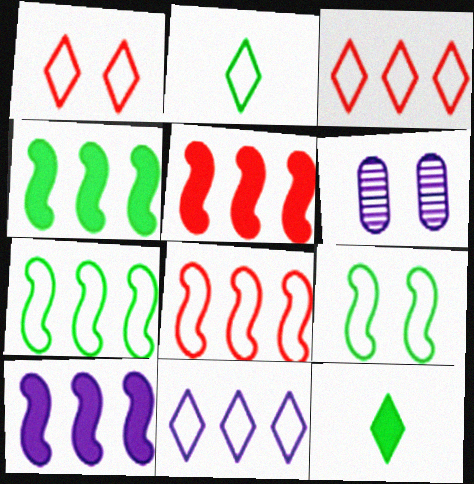[[1, 2, 11], 
[2, 5, 6], 
[4, 5, 10], 
[6, 8, 12]]